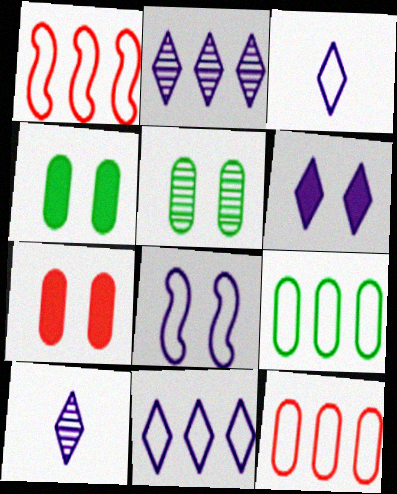[[1, 4, 10], 
[1, 9, 11], 
[2, 3, 6], 
[6, 10, 11]]